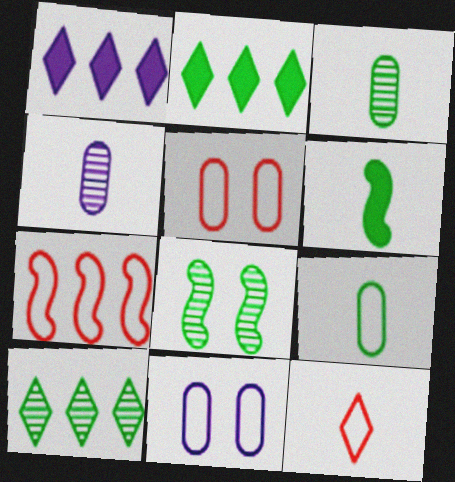[[2, 8, 9], 
[3, 8, 10], 
[4, 6, 12], 
[5, 7, 12]]